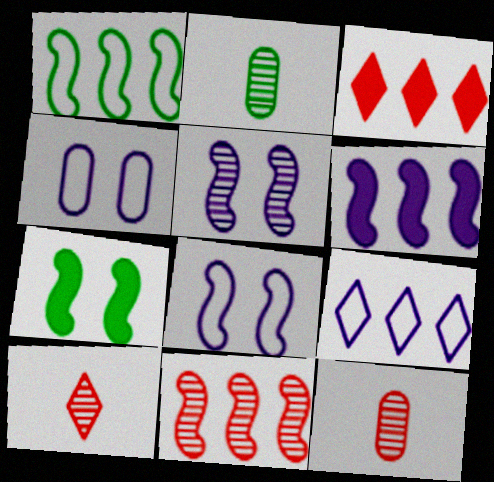[[1, 6, 11], 
[2, 3, 8], 
[7, 9, 12]]